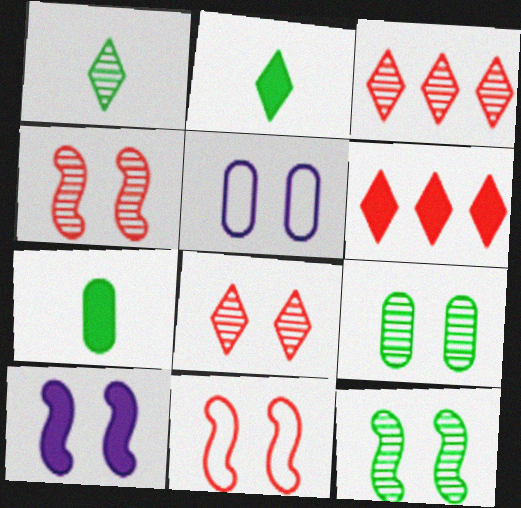[[6, 7, 10], 
[10, 11, 12]]